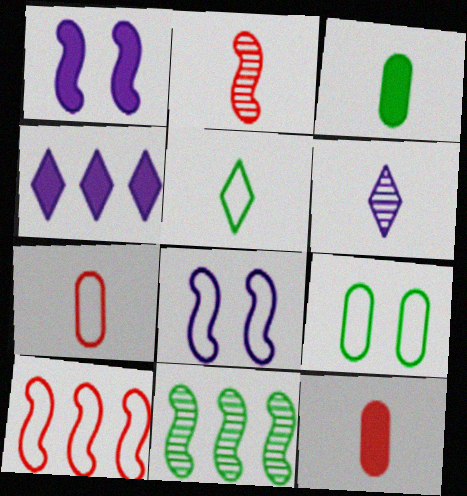[[2, 4, 9]]